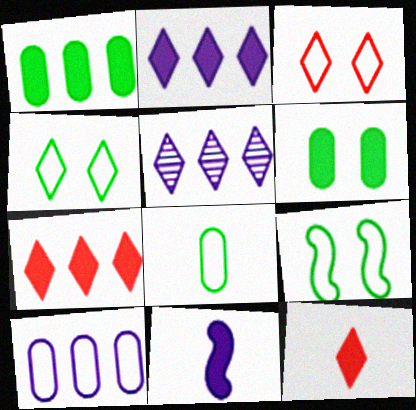[[4, 5, 12], 
[6, 7, 11]]